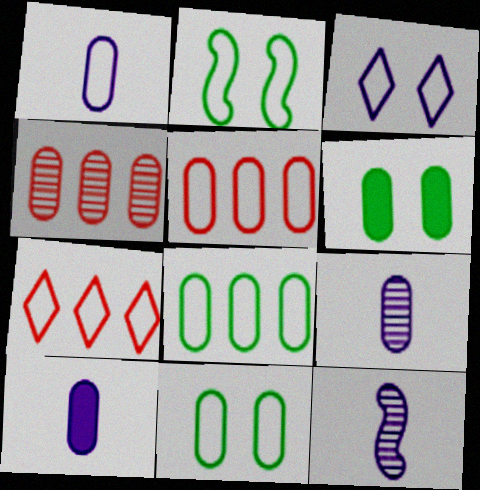[[1, 2, 7], 
[1, 4, 6], 
[1, 5, 11], 
[1, 9, 10], 
[4, 10, 11], 
[5, 6, 9], 
[6, 7, 12]]